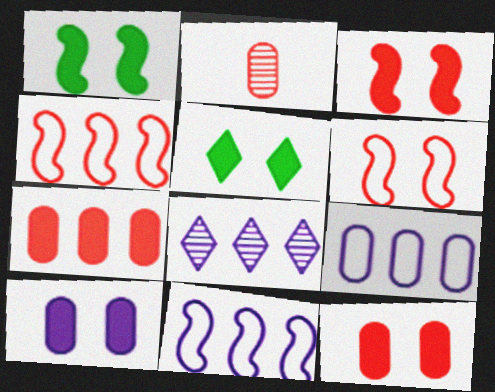[[2, 5, 11], 
[3, 5, 10]]